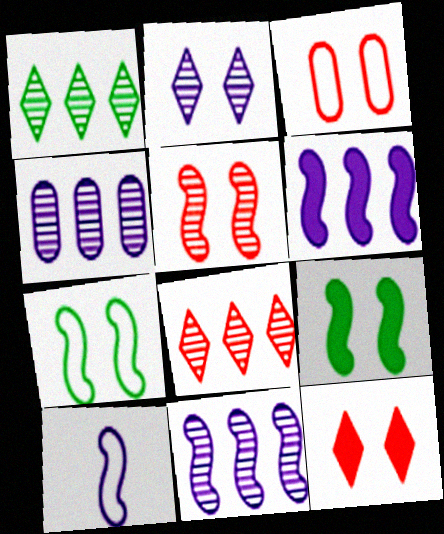[[2, 3, 9], 
[3, 5, 12]]